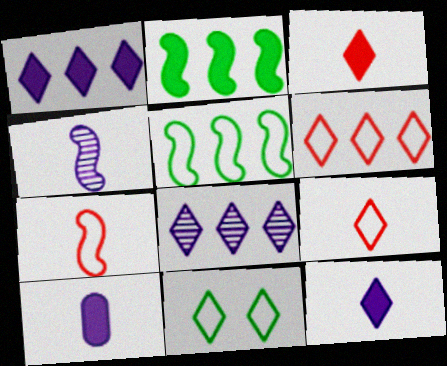[[3, 8, 11]]